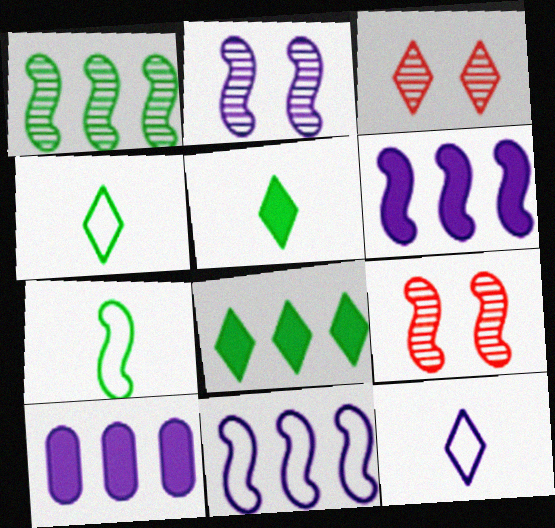[[2, 10, 12], 
[3, 7, 10], 
[3, 8, 12], 
[4, 9, 10], 
[6, 7, 9]]